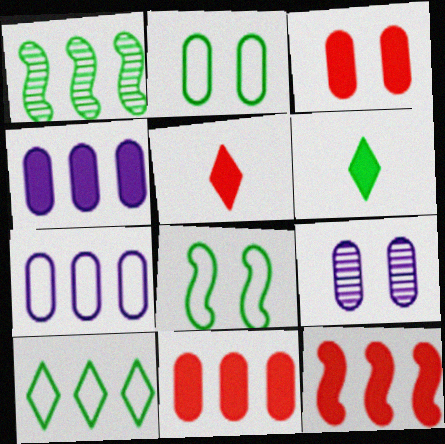[[1, 2, 6], 
[2, 3, 9], 
[3, 5, 12]]